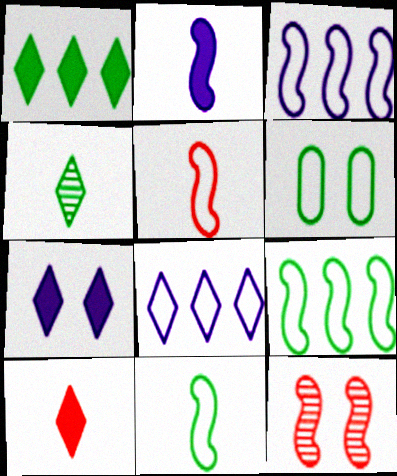[[1, 7, 10], 
[2, 9, 12], 
[5, 6, 8], 
[6, 7, 12]]